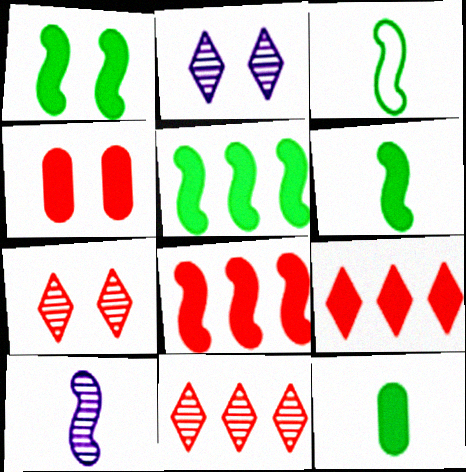[[1, 5, 6]]